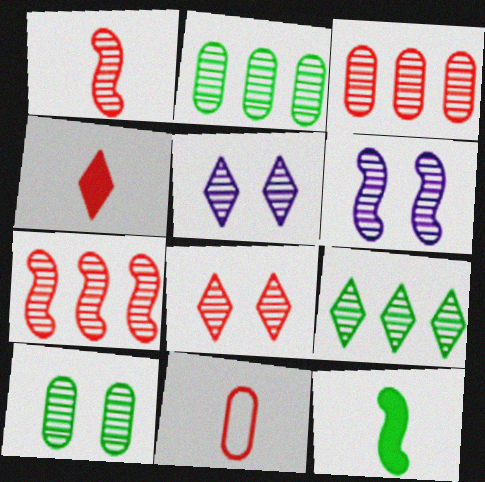[[1, 2, 5], 
[1, 3, 8], 
[1, 4, 11], 
[6, 8, 10]]